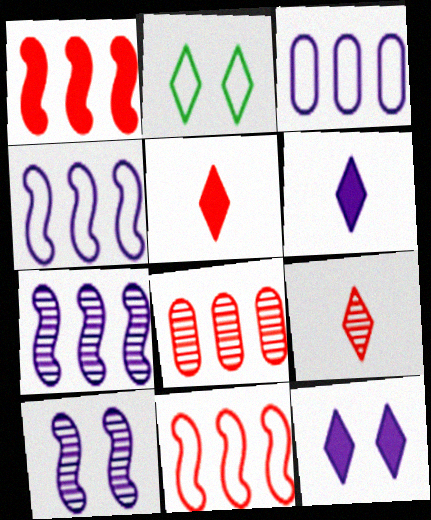[[3, 6, 10]]